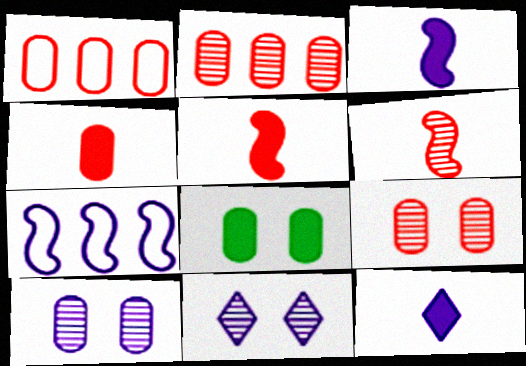[[1, 4, 9], 
[7, 10, 12]]